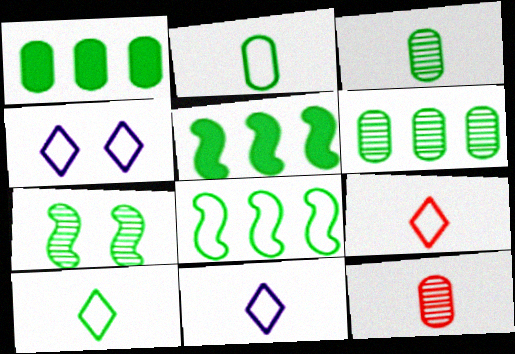[[1, 7, 10], 
[4, 5, 12], 
[9, 10, 11]]